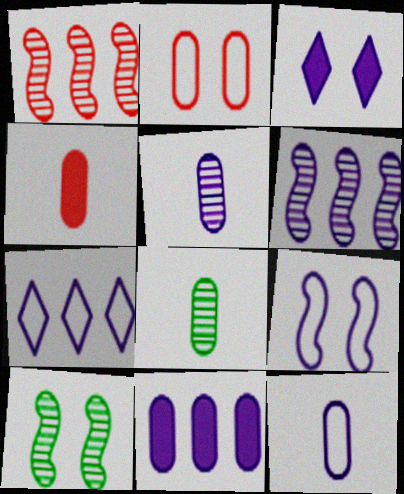[[2, 3, 10], 
[2, 8, 11], 
[3, 6, 12], 
[4, 7, 10], 
[4, 8, 12], 
[6, 7, 11], 
[7, 9, 12]]